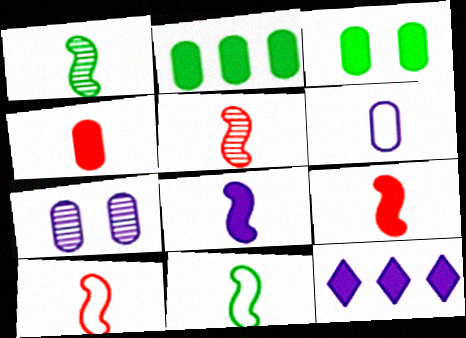[[1, 8, 10], 
[3, 9, 12], 
[5, 8, 11], 
[5, 9, 10]]